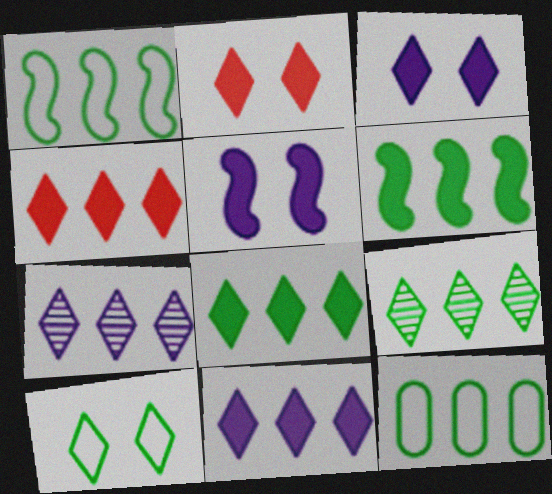[[4, 8, 11], 
[6, 9, 12]]